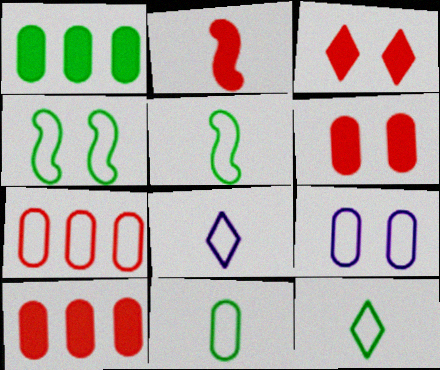[[2, 3, 10], 
[4, 7, 8], 
[5, 11, 12], 
[7, 9, 11]]